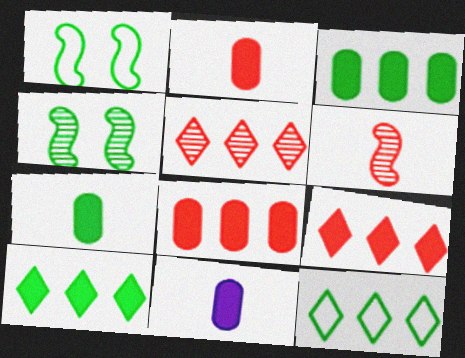[[1, 5, 11], 
[2, 7, 11], 
[4, 7, 12]]